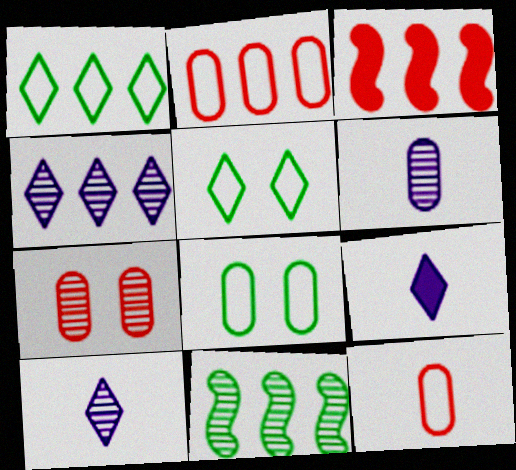[[3, 5, 6], 
[3, 8, 10], 
[7, 10, 11]]